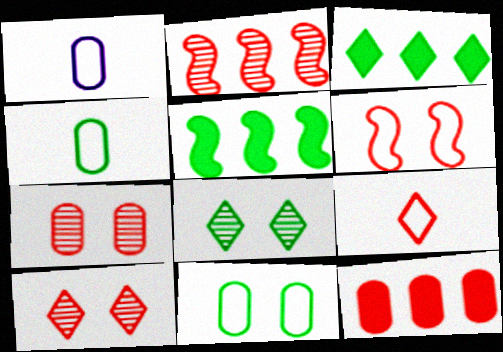[[1, 5, 10], 
[4, 5, 8]]